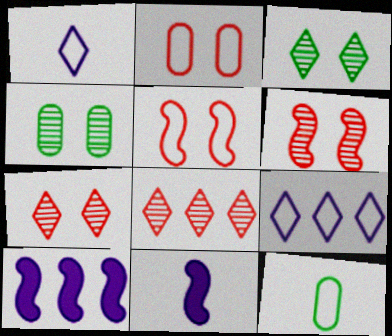[[5, 9, 12], 
[7, 10, 12]]